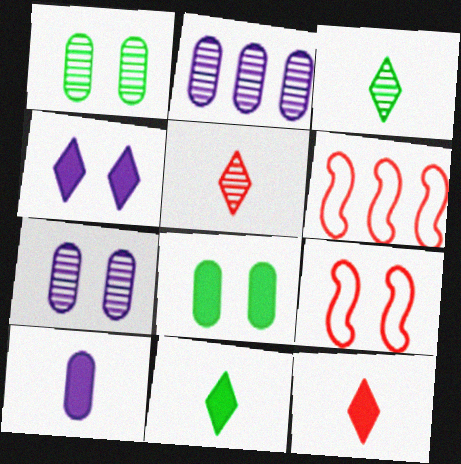[[1, 4, 9], 
[2, 9, 11], 
[6, 7, 11]]